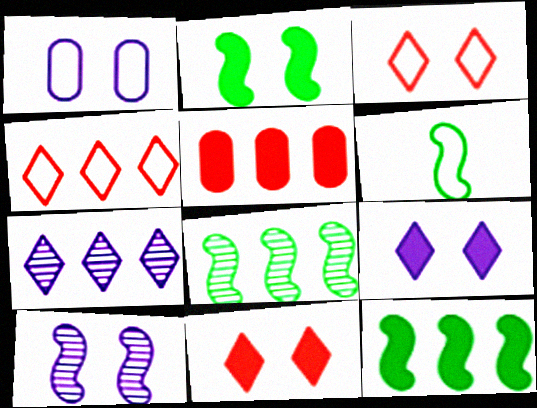[[1, 4, 6], 
[1, 9, 10], 
[2, 6, 8]]